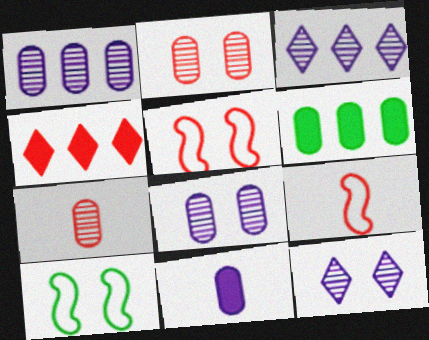[[2, 4, 9], 
[4, 5, 7], 
[6, 9, 12]]